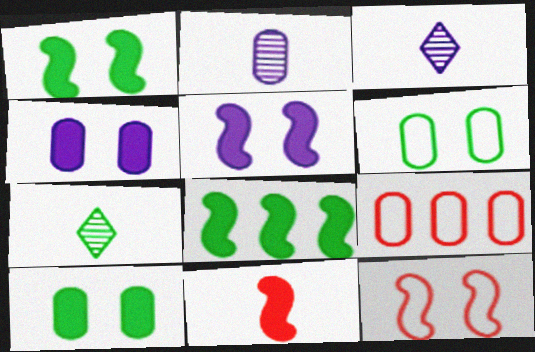[[1, 3, 9], 
[2, 9, 10], 
[5, 7, 9], 
[5, 8, 11], 
[6, 7, 8]]